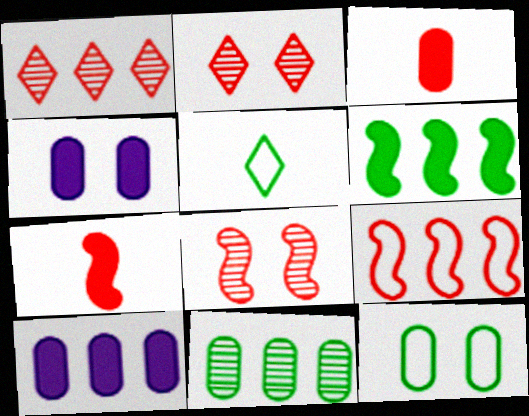[[2, 3, 9], 
[5, 8, 10], 
[7, 8, 9]]